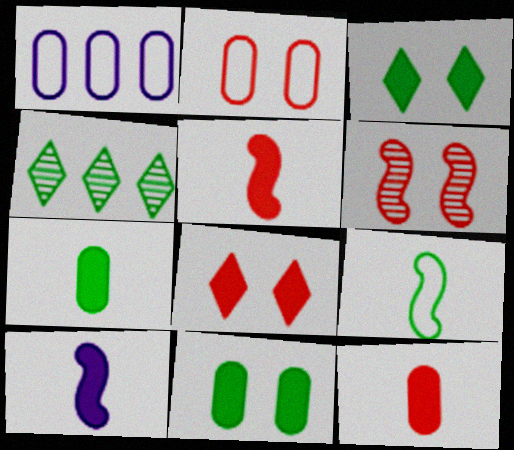[[2, 4, 10], 
[2, 6, 8], 
[4, 9, 11]]